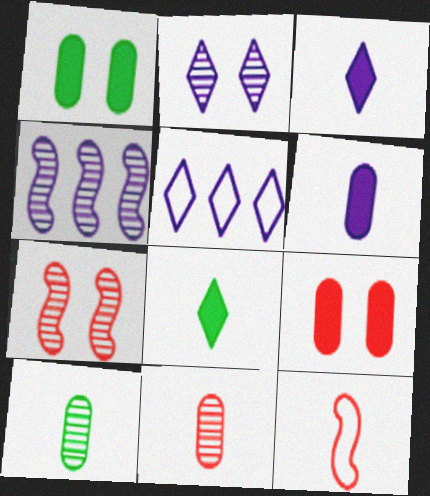[[2, 3, 5], 
[3, 10, 12]]